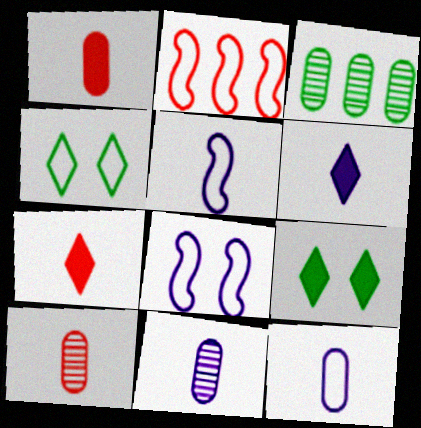[[2, 4, 12], 
[2, 9, 11], 
[3, 7, 8], 
[5, 6, 11]]